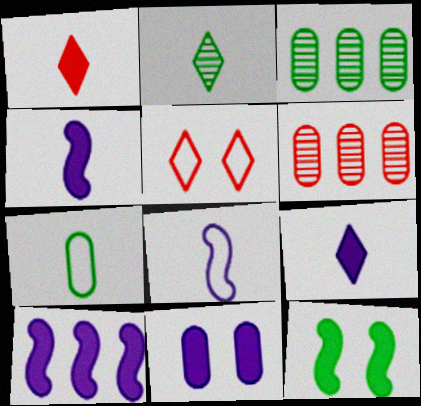[[3, 4, 5], 
[6, 7, 11], 
[9, 10, 11]]